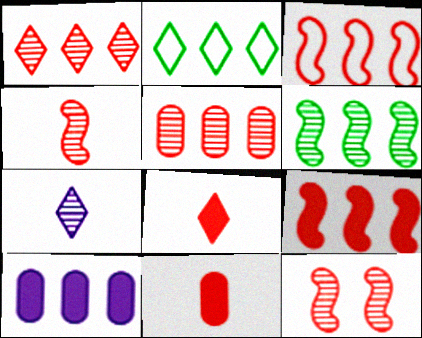[]